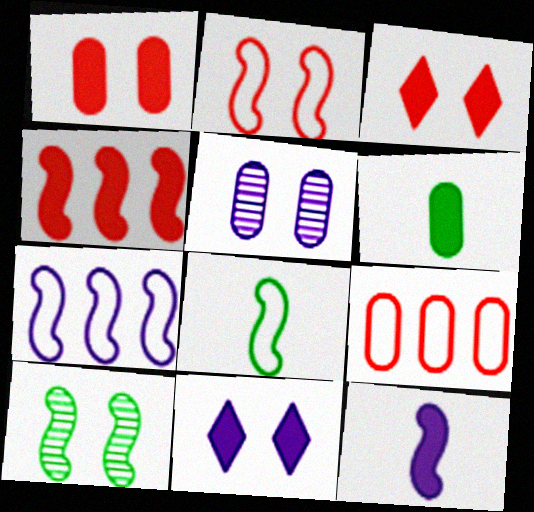[[2, 7, 8], 
[4, 6, 11], 
[5, 6, 9]]